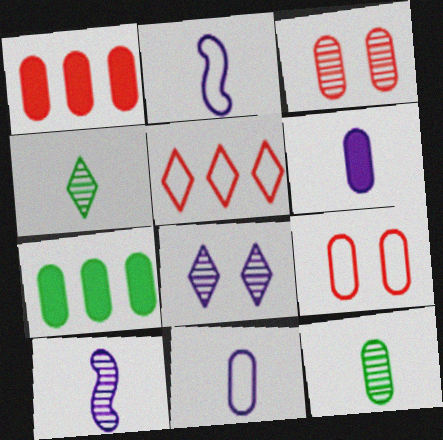[[3, 7, 11]]